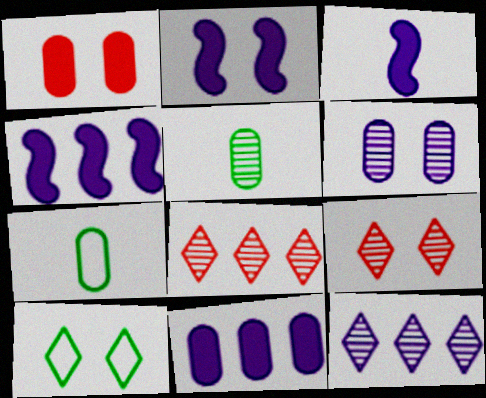[[2, 3, 4], 
[2, 7, 8], 
[4, 7, 9]]